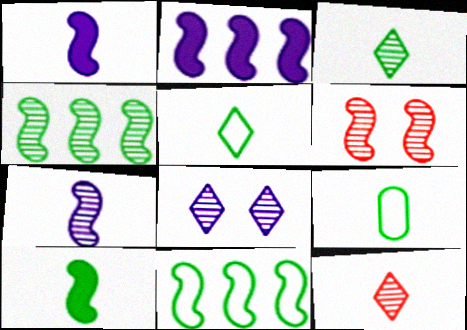[[1, 6, 11], 
[1, 9, 12], 
[3, 9, 10], 
[4, 6, 7]]